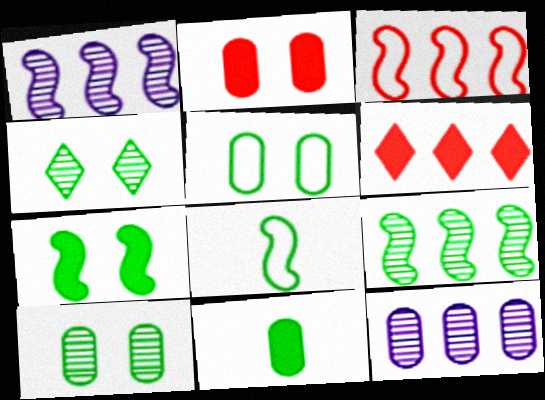[[4, 5, 7], 
[7, 8, 9]]